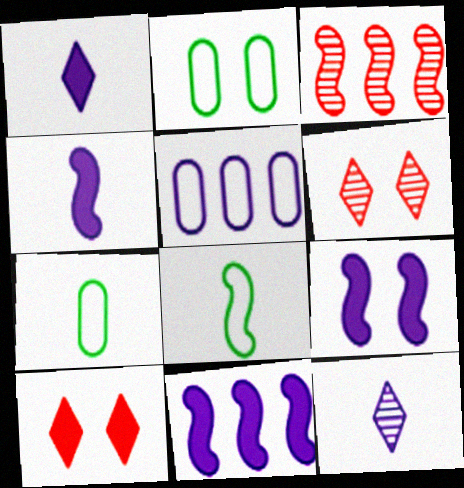[[1, 2, 3], 
[2, 6, 9], 
[3, 8, 9], 
[4, 9, 11], 
[5, 9, 12], 
[6, 7, 11]]